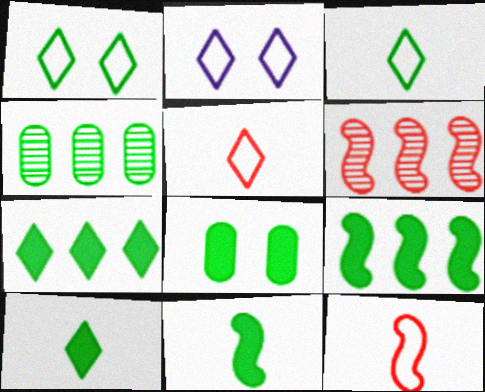[[1, 4, 11], 
[7, 8, 11], 
[8, 9, 10]]